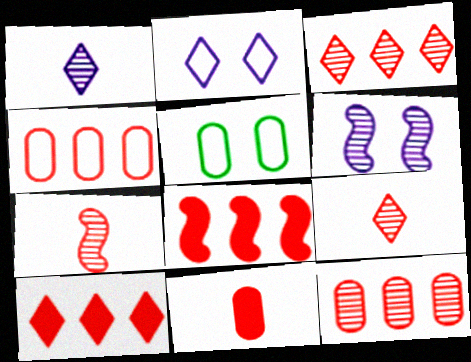[[1, 5, 8], 
[3, 4, 8]]